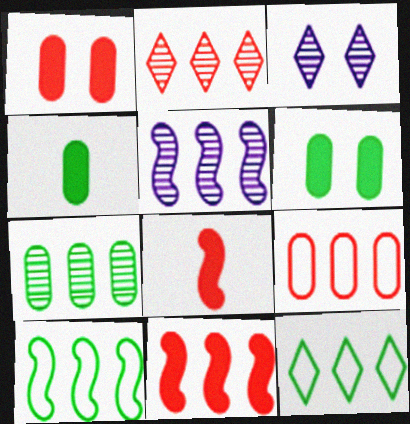[[2, 5, 7], 
[2, 9, 11], 
[5, 10, 11]]